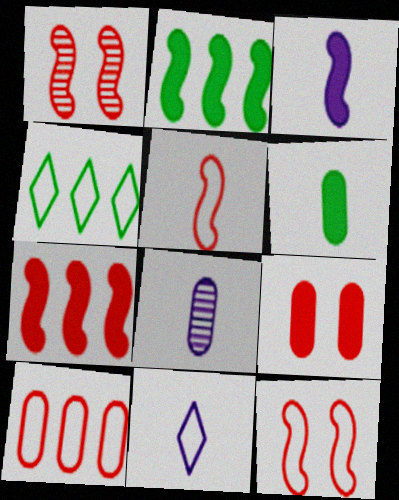[[1, 5, 7], 
[3, 8, 11]]